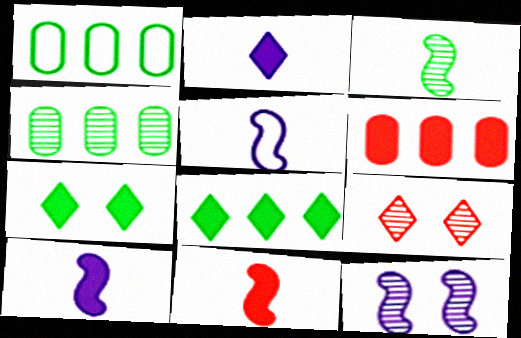[[1, 3, 7], 
[1, 9, 10], 
[3, 5, 11], 
[6, 7, 10]]